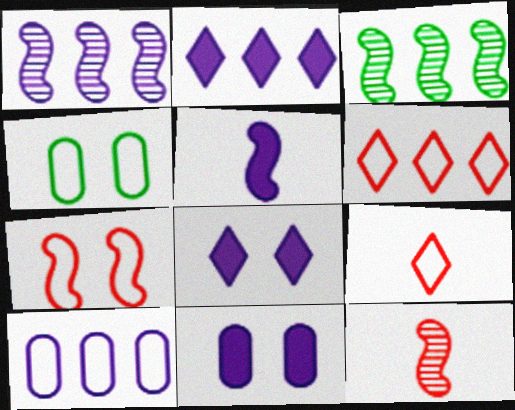[[1, 2, 10], 
[2, 4, 12], 
[2, 5, 11], 
[3, 5, 7], 
[3, 9, 11]]